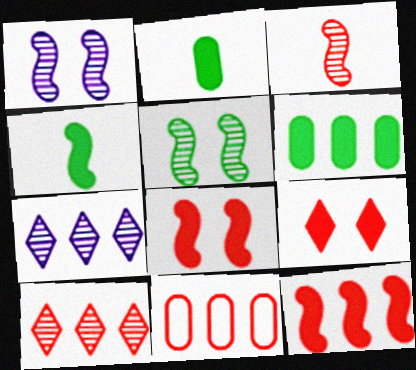[[3, 9, 11], 
[10, 11, 12]]